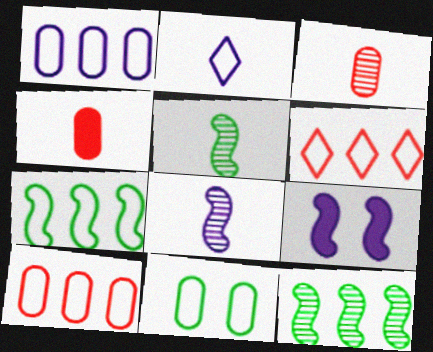[[1, 6, 7], 
[2, 4, 5]]